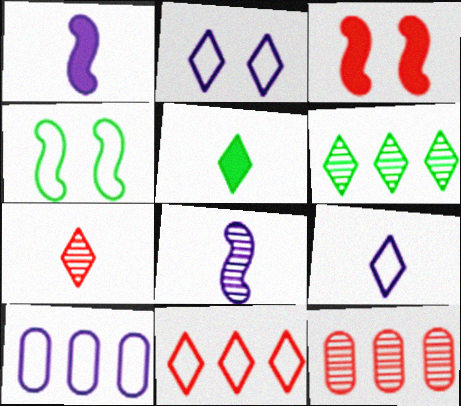[[5, 7, 9]]